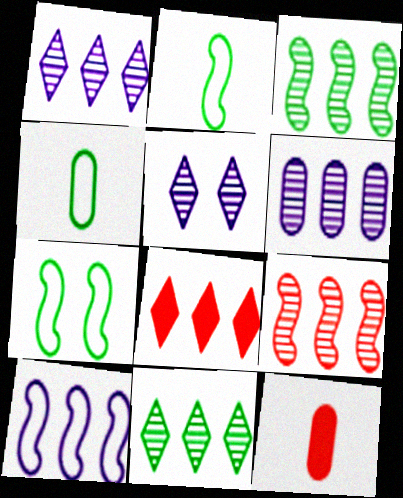[[1, 7, 12], 
[6, 9, 11]]